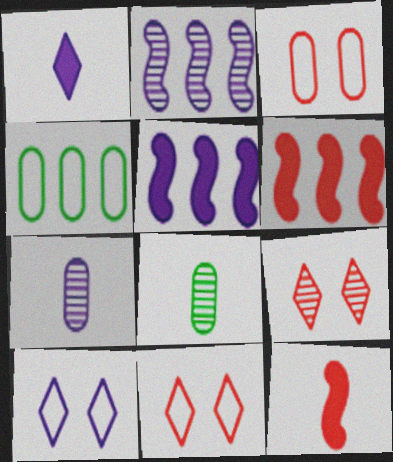[[2, 8, 9], 
[5, 7, 10], 
[5, 8, 11], 
[6, 8, 10]]